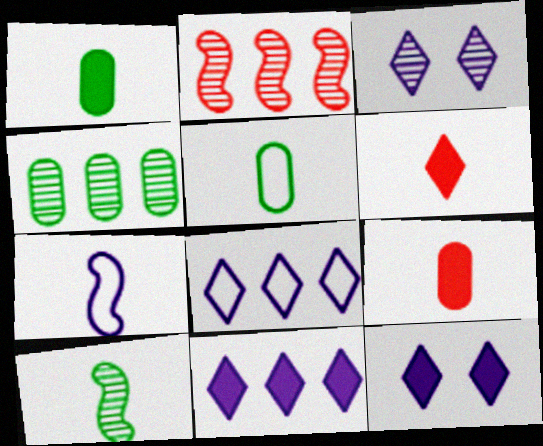[[2, 5, 12]]